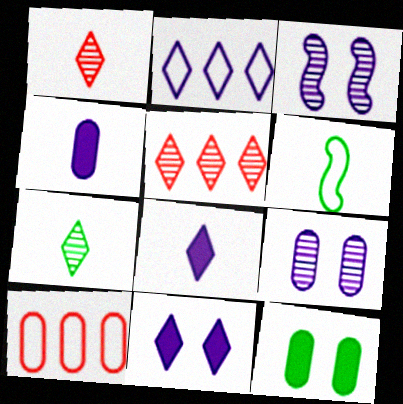[[1, 4, 6], 
[2, 3, 4]]